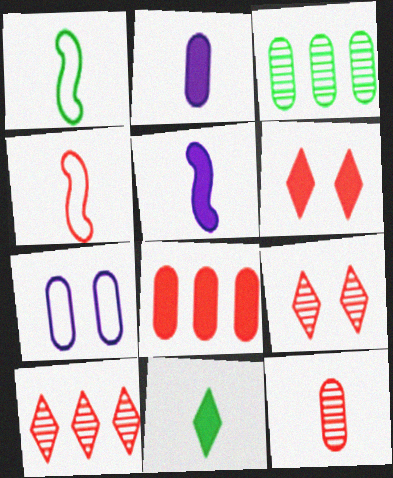[[4, 8, 9]]